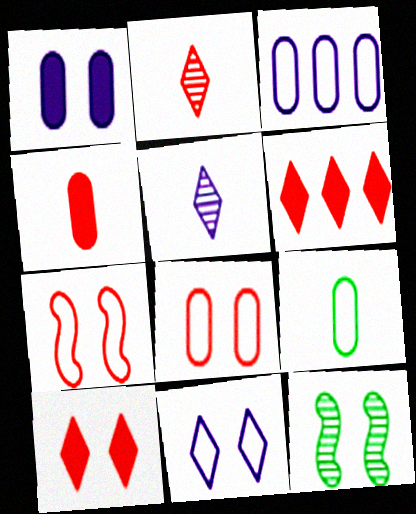[[3, 8, 9]]